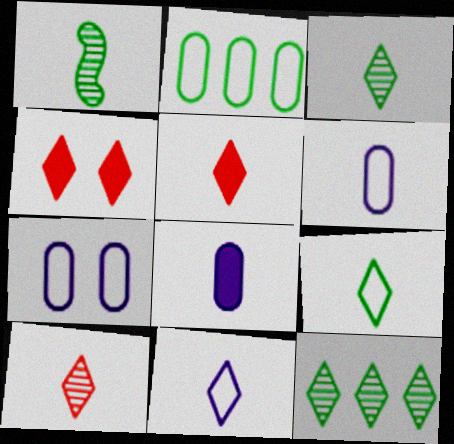[[1, 5, 6], 
[3, 5, 11], 
[4, 11, 12]]